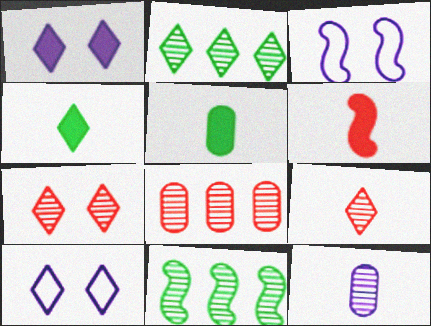[[3, 4, 8], 
[3, 6, 11], 
[7, 11, 12]]